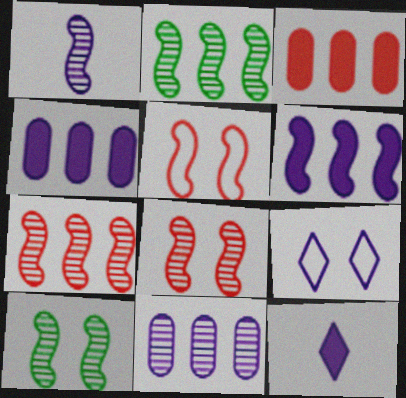[[1, 2, 8], 
[1, 4, 9], 
[1, 7, 10]]